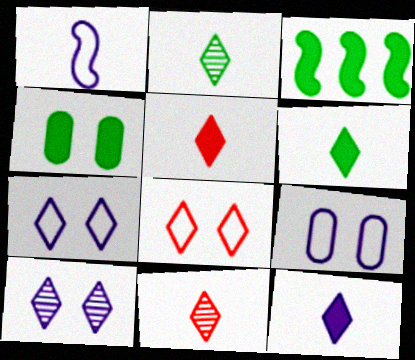[[3, 4, 6], 
[3, 9, 11], 
[5, 6, 12]]